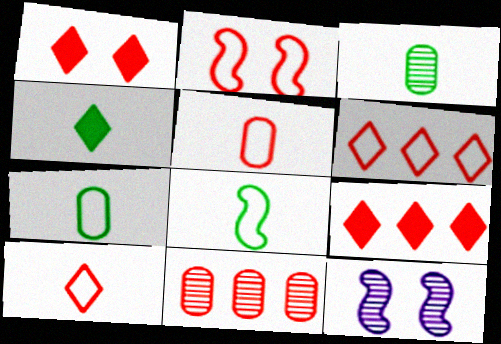[[2, 5, 6], 
[3, 4, 8], 
[7, 9, 12]]